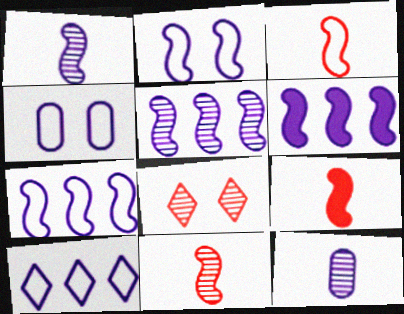[[1, 2, 6], 
[3, 9, 11], 
[5, 6, 7]]